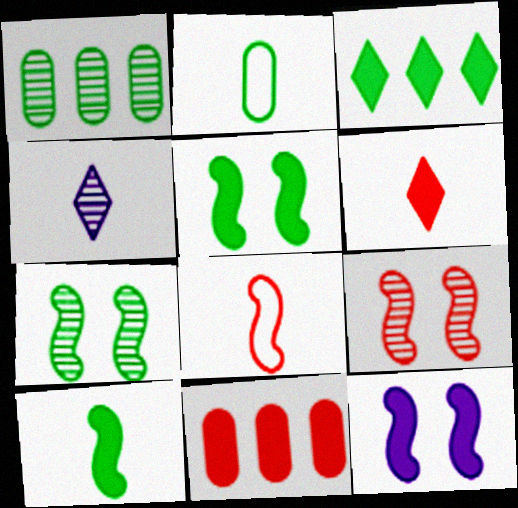[[1, 4, 9], 
[2, 3, 7]]